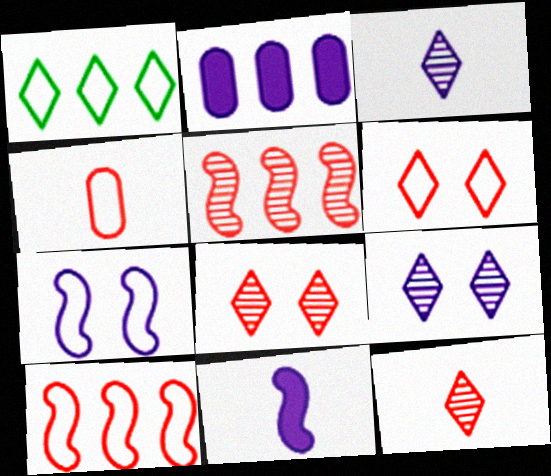[[1, 2, 5], 
[1, 4, 7], 
[2, 3, 7], 
[4, 6, 10]]